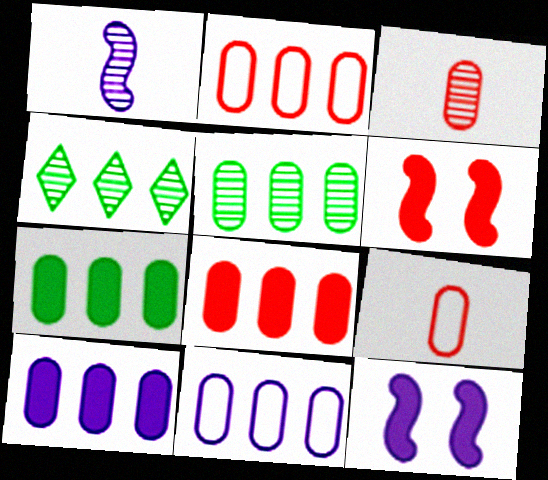[[2, 5, 10], 
[4, 9, 12], 
[5, 8, 11], 
[7, 8, 10]]